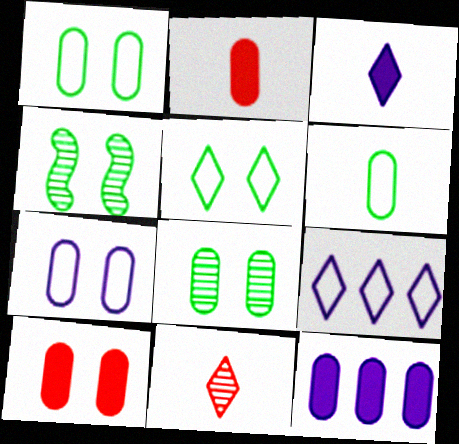[[2, 4, 9], 
[7, 8, 10]]